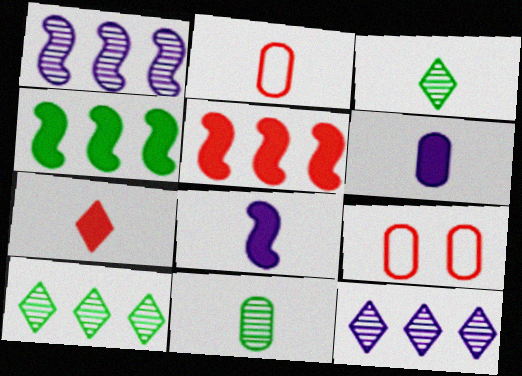[[2, 3, 8], 
[2, 6, 11], 
[8, 9, 10]]